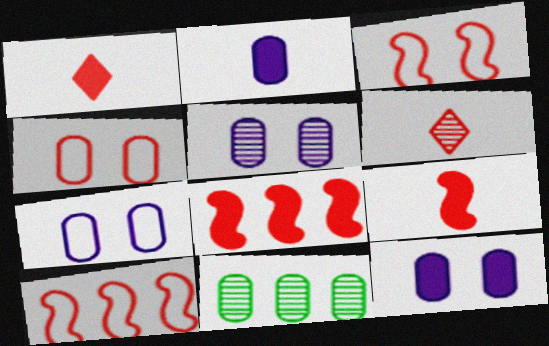[[2, 4, 11], 
[4, 6, 8], 
[5, 7, 12]]